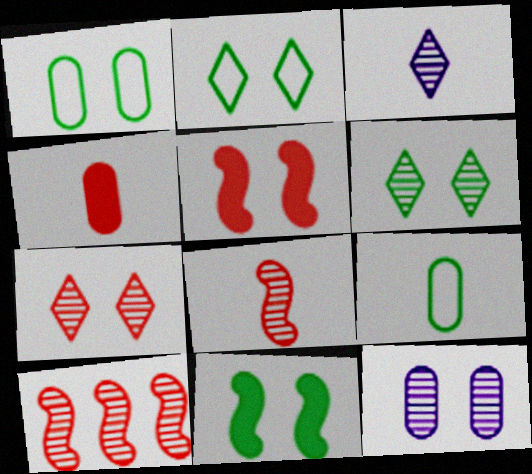[[1, 6, 11], 
[2, 5, 12]]